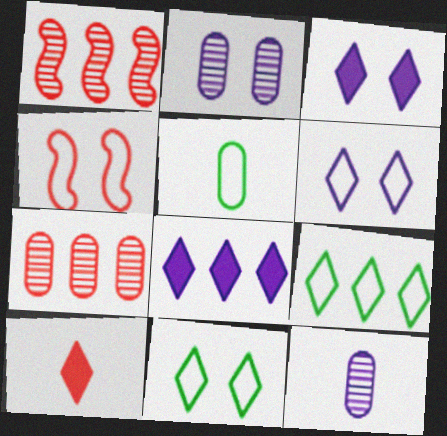[[1, 3, 5], 
[4, 7, 10]]